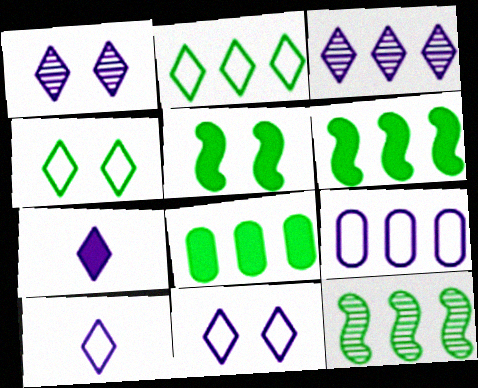[[2, 8, 12], 
[3, 7, 11]]